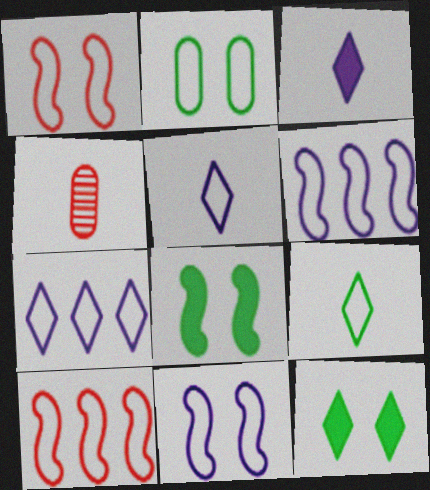[[2, 5, 10], 
[4, 6, 12], 
[4, 7, 8]]